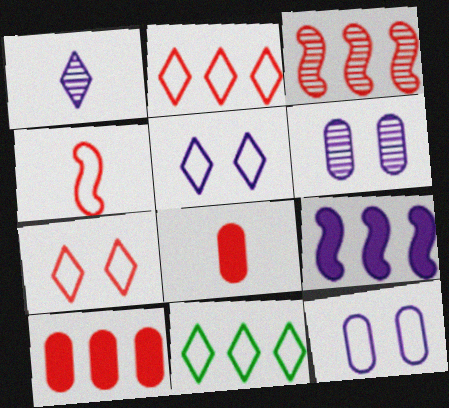[[1, 9, 12], 
[2, 3, 10], 
[3, 7, 8], 
[4, 11, 12]]